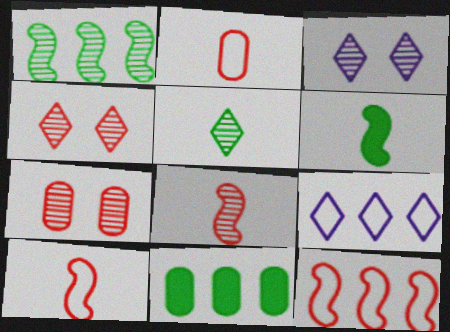[[3, 10, 11], 
[6, 7, 9]]